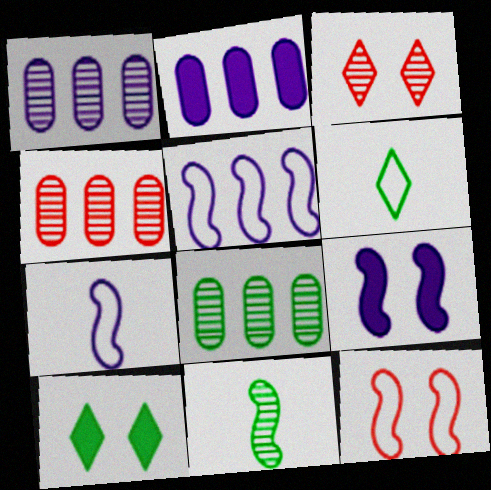[[1, 3, 11], 
[1, 4, 8], 
[4, 6, 9], 
[4, 7, 10]]